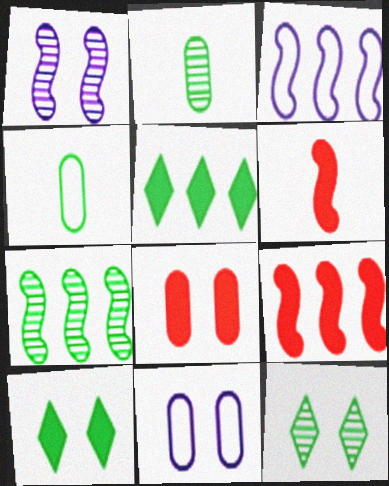[[2, 7, 12], 
[3, 7, 9], 
[4, 7, 10]]